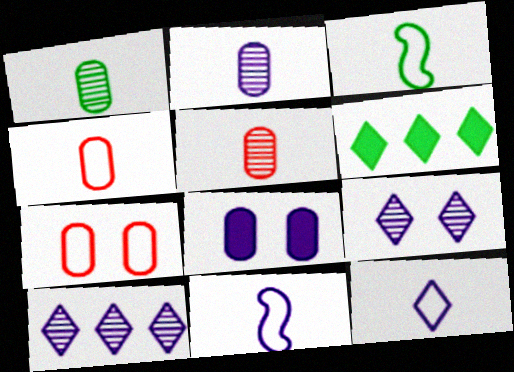[[1, 2, 5], 
[3, 4, 12], 
[8, 10, 11]]